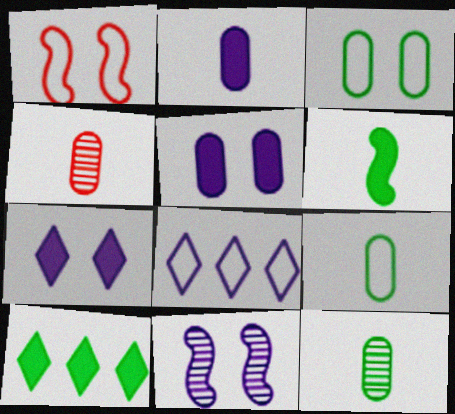[[1, 8, 9], 
[2, 4, 9], 
[2, 8, 11]]